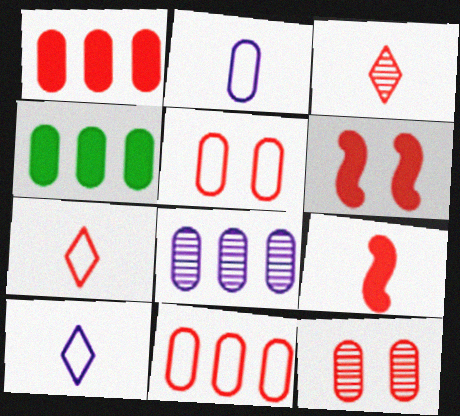[[2, 4, 12], 
[3, 6, 11], 
[4, 8, 11]]